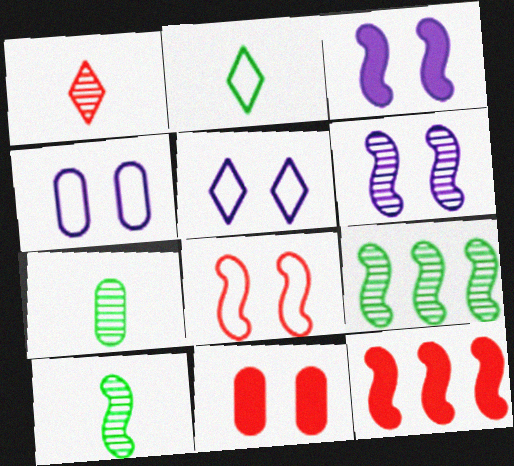[[5, 7, 12]]